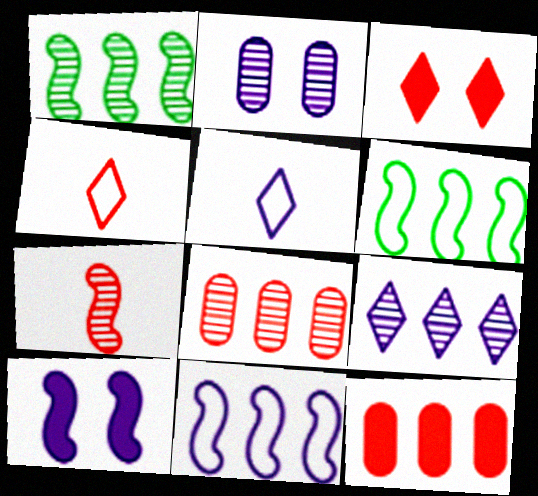[[1, 8, 9], 
[6, 7, 10], 
[6, 9, 12]]